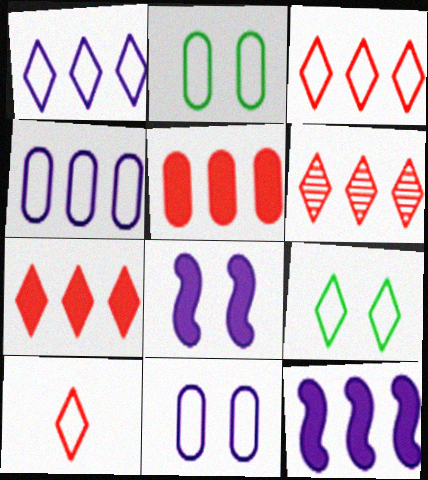[[1, 9, 10], 
[3, 6, 7]]